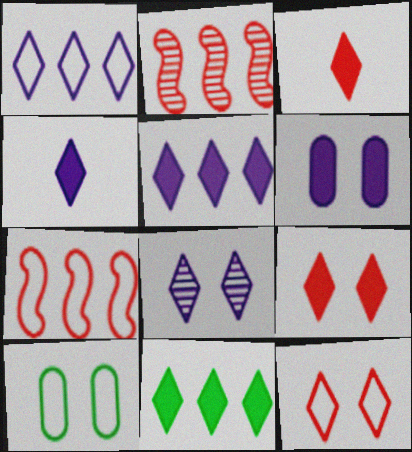[[1, 4, 8], 
[2, 4, 10], 
[4, 9, 11]]